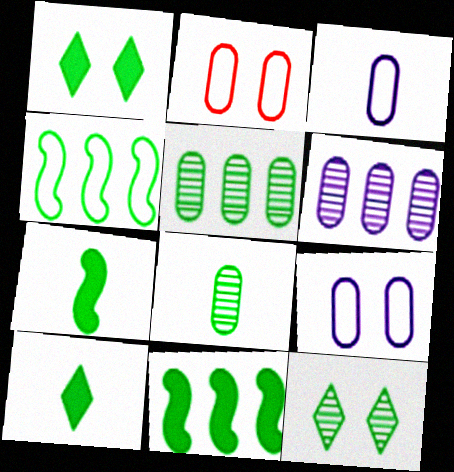[[1, 4, 8]]